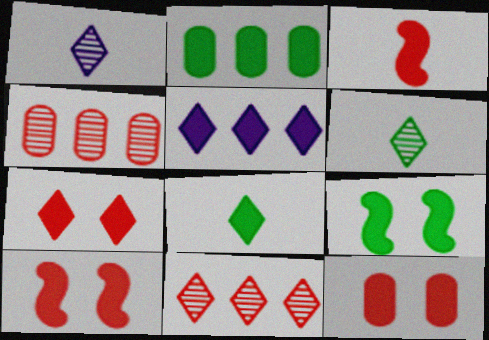[[2, 8, 9], 
[5, 7, 8], 
[7, 10, 12]]